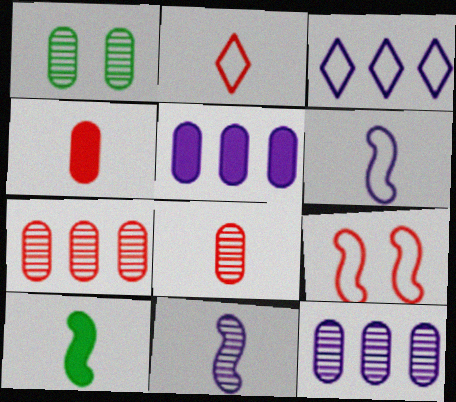[[1, 8, 12]]